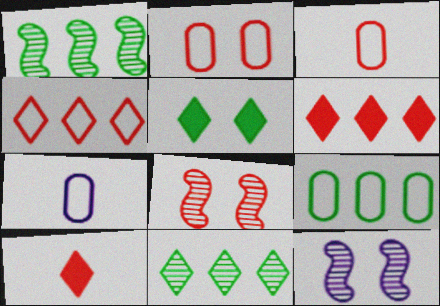[[2, 5, 12], 
[2, 7, 9], 
[3, 6, 8], 
[9, 10, 12]]